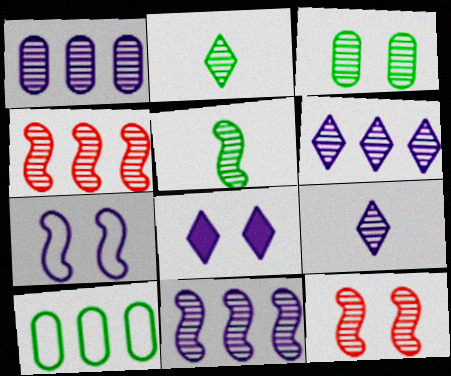[[1, 2, 12], 
[1, 6, 11], 
[3, 4, 9], 
[5, 11, 12]]